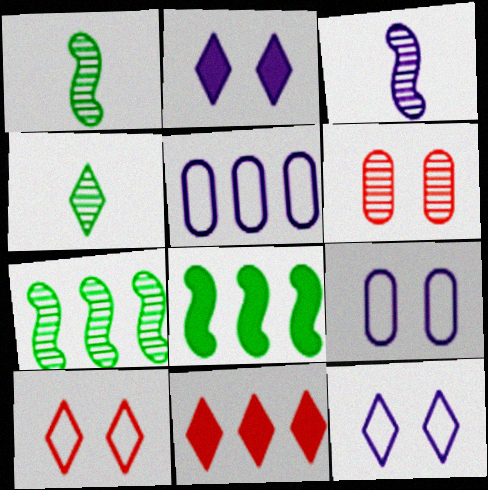[[1, 9, 11], 
[2, 3, 5], 
[4, 11, 12], 
[5, 7, 11]]